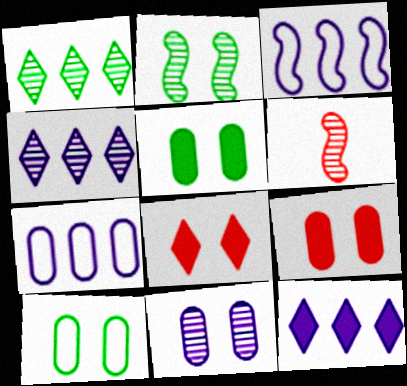[[1, 6, 11], 
[6, 10, 12], 
[9, 10, 11]]